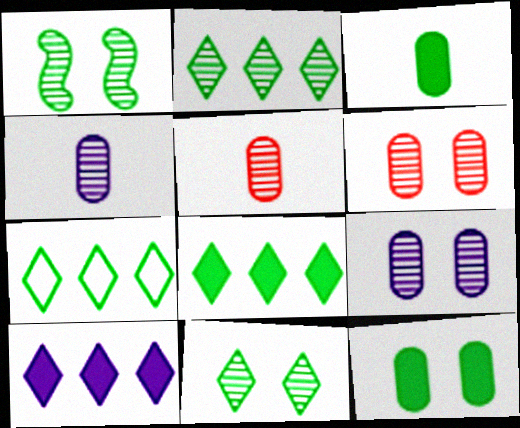[[1, 3, 7], 
[2, 7, 8]]